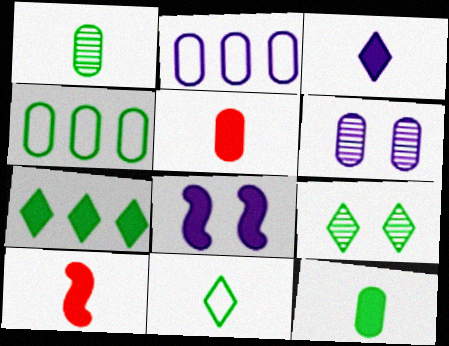[[2, 9, 10], 
[3, 10, 12], 
[4, 5, 6], 
[5, 7, 8], 
[7, 9, 11]]